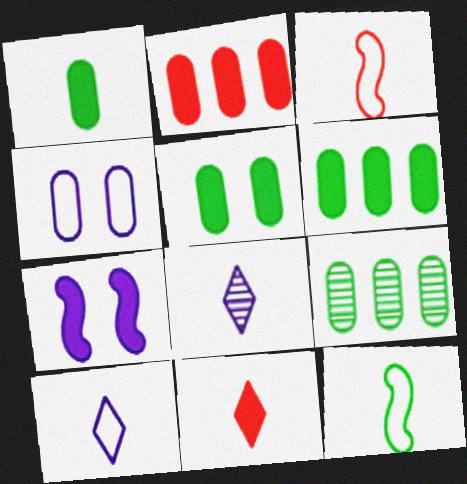[[1, 3, 8], 
[1, 5, 6], 
[6, 7, 11]]